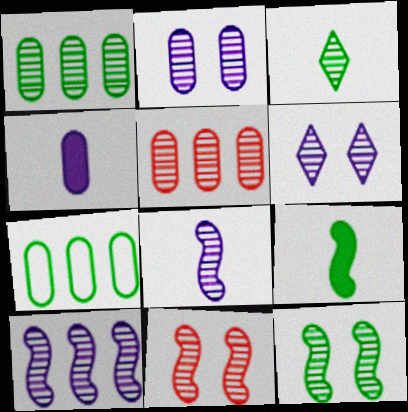[[1, 3, 12]]